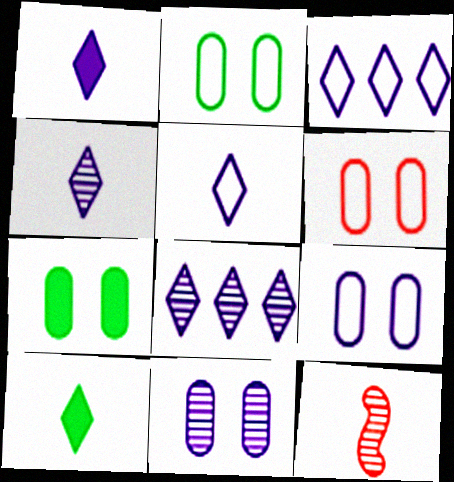[[1, 4, 5], 
[2, 6, 9], 
[3, 7, 12], 
[6, 7, 11]]